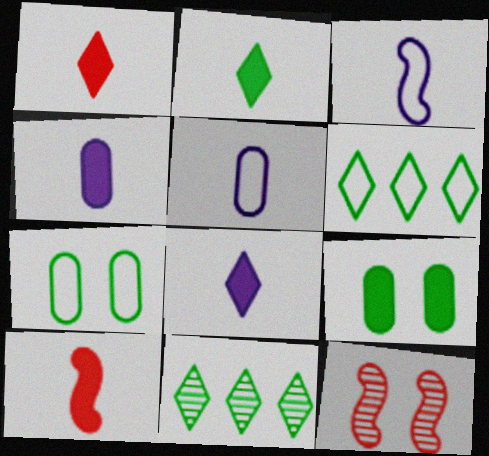[[1, 2, 8], 
[2, 4, 10], 
[4, 6, 12]]